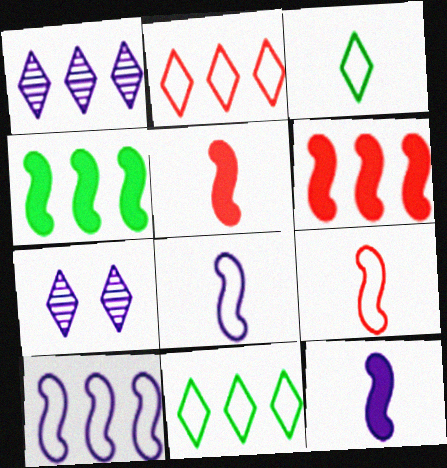[]